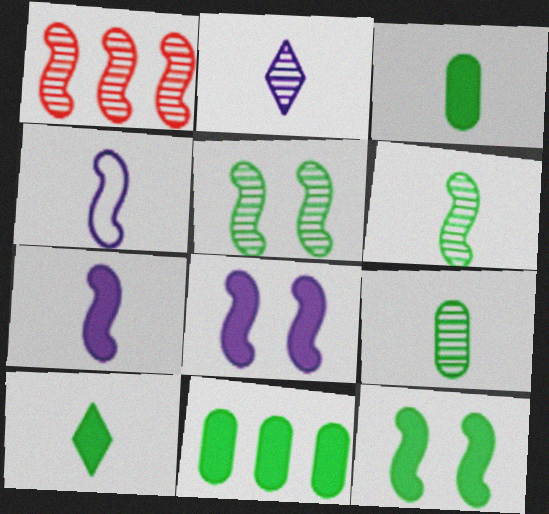[[1, 4, 12], 
[10, 11, 12]]